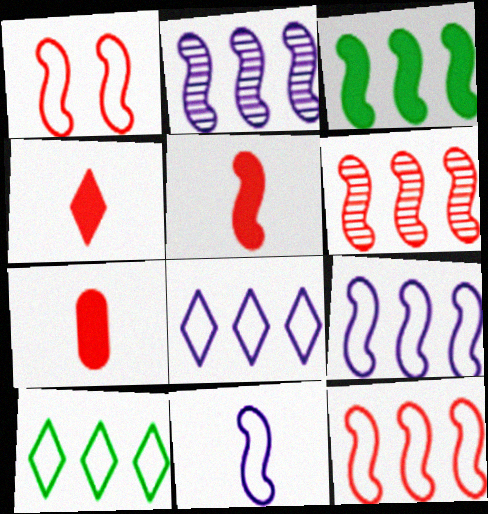[[1, 5, 6], 
[2, 3, 12], 
[3, 6, 9], 
[4, 5, 7]]